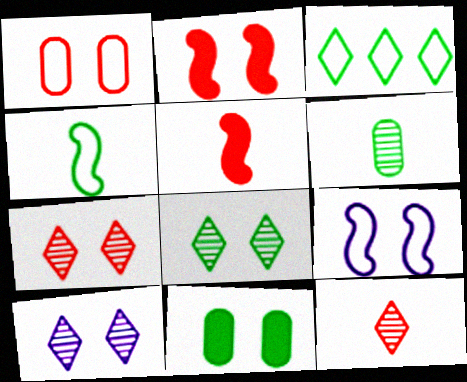[[1, 2, 7], 
[7, 8, 10], 
[7, 9, 11]]